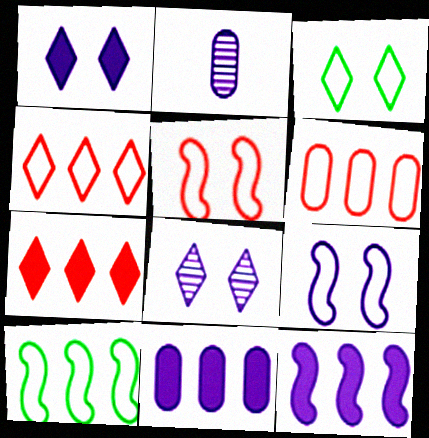[]